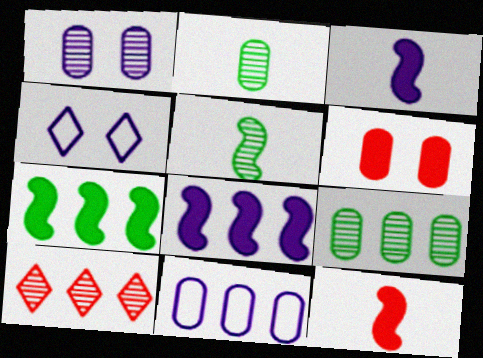[[1, 5, 10], 
[2, 6, 11], 
[4, 9, 12], 
[7, 10, 11]]